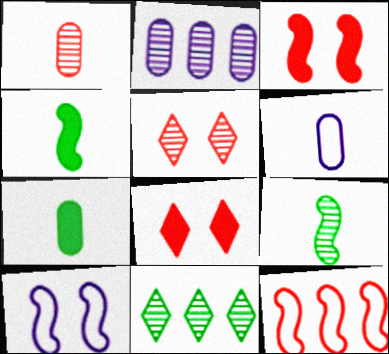[[1, 6, 7], 
[1, 8, 12], 
[2, 5, 9], 
[3, 6, 11]]